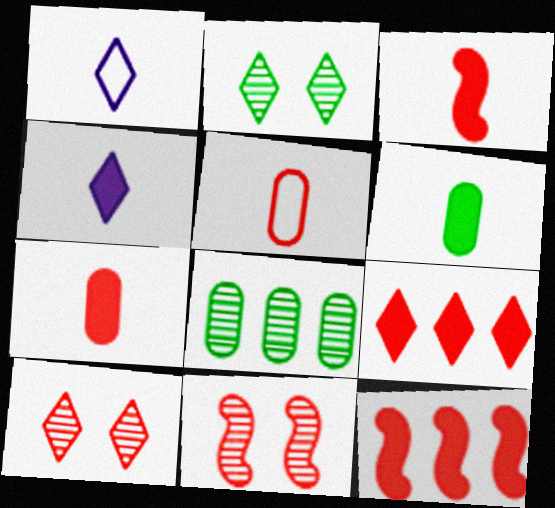[[1, 2, 9], 
[3, 4, 6], 
[5, 9, 11], 
[5, 10, 12]]